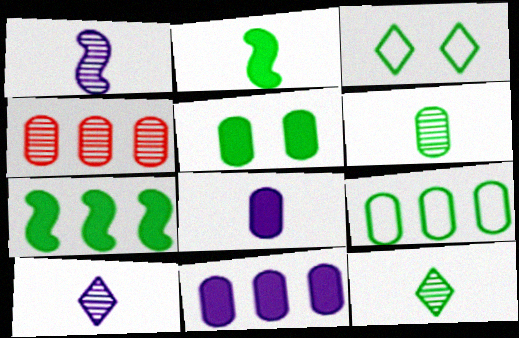[[3, 6, 7], 
[4, 9, 11], 
[5, 6, 9]]